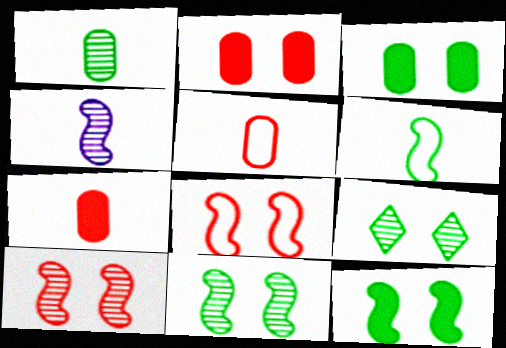[]